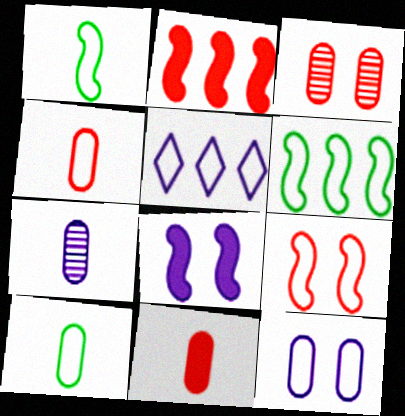[[5, 7, 8], 
[5, 9, 10], 
[7, 10, 11]]